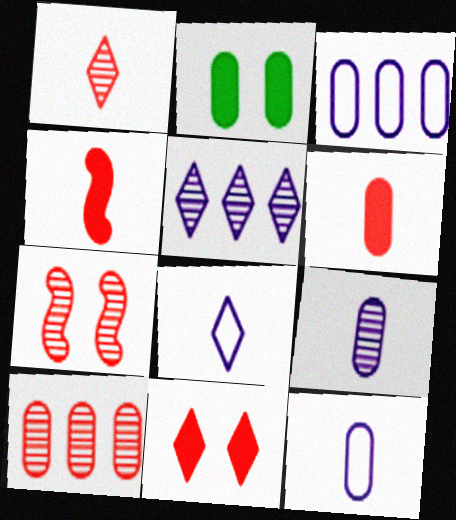[[1, 7, 10], 
[2, 10, 12]]